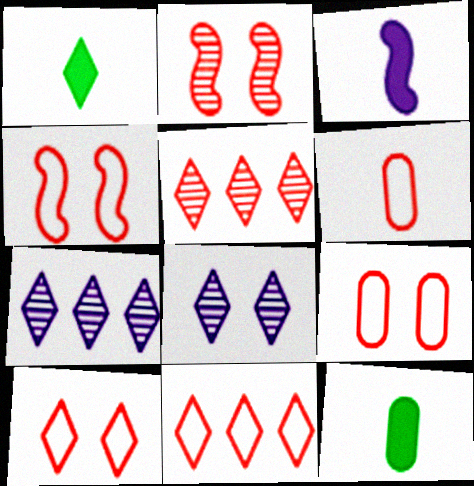[[1, 7, 10], 
[1, 8, 11], 
[4, 6, 11], 
[4, 7, 12], 
[4, 9, 10]]